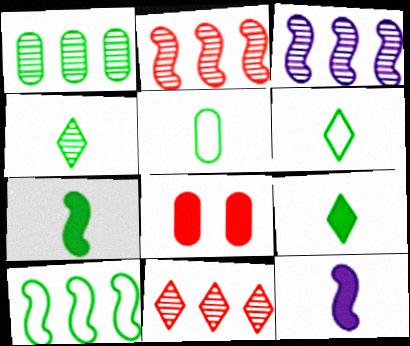[[1, 3, 11], 
[3, 6, 8], 
[4, 5, 7], 
[4, 6, 9]]